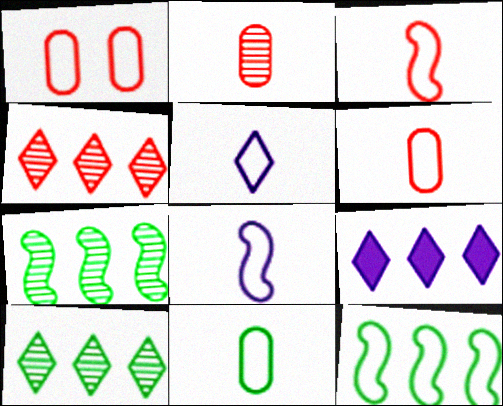[[1, 5, 12], 
[3, 5, 11]]